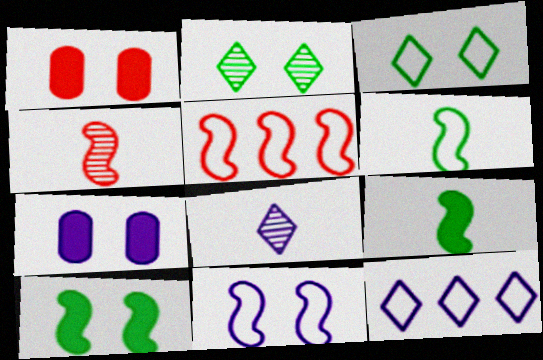[[1, 2, 11], 
[5, 6, 11]]